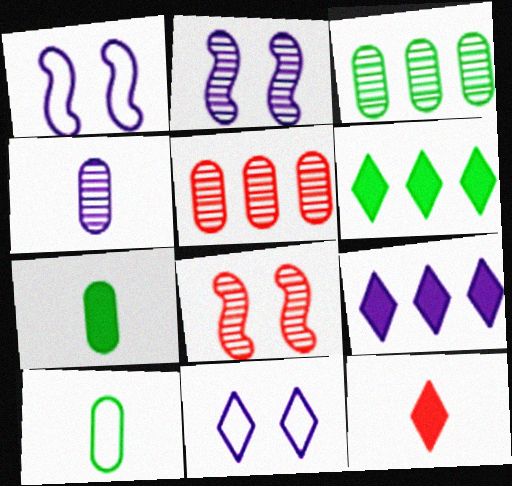[[1, 3, 12], 
[1, 4, 9], 
[8, 9, 10]]